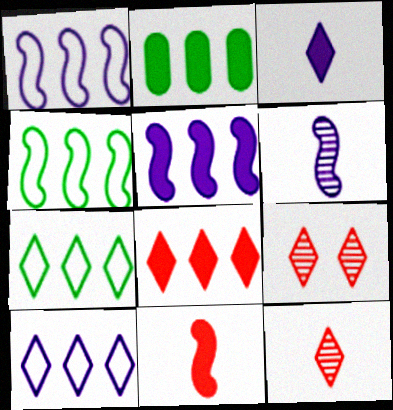[[2, 5, 8], 
[3, 7, 9]]